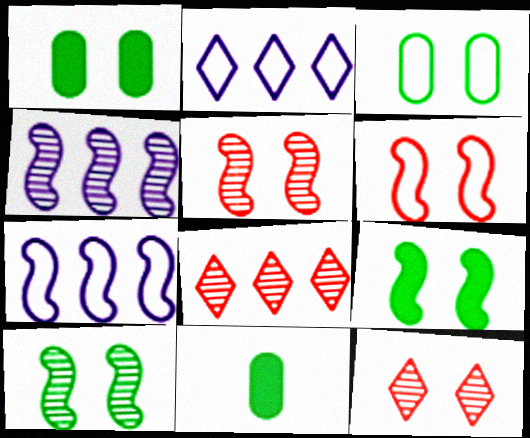[[2, 5, 11], 
[7, 11, 12]]